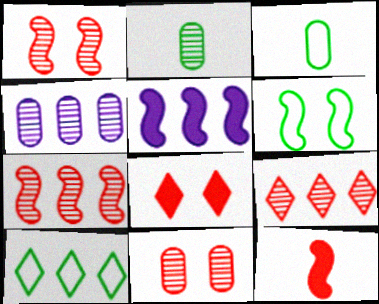[[2, 4, 11], 
[3, 6, 10]]